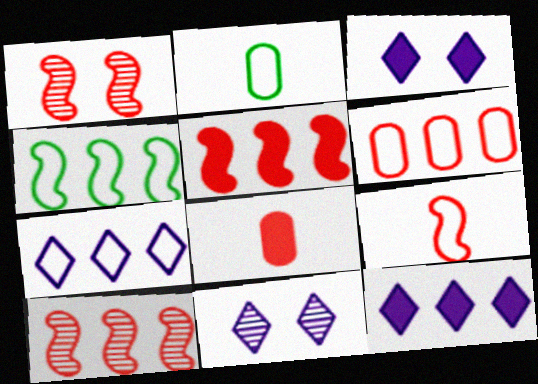[[1, 2, 12], 
[1, 5, 9], 
[2, 3, 10], 
[2, 5, 11], 
[4, 6, 7], 
[4, 8, 11]]